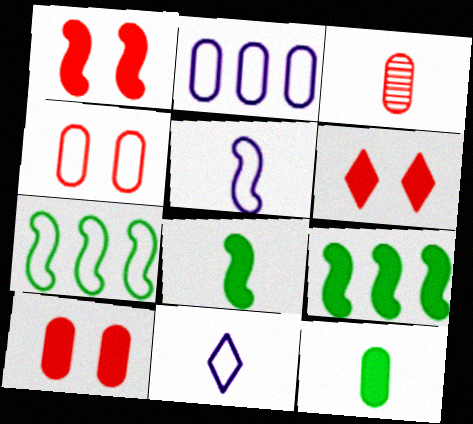[[1, 6, 10], 
[3, 8, 11], 
[4, 7, 11]]